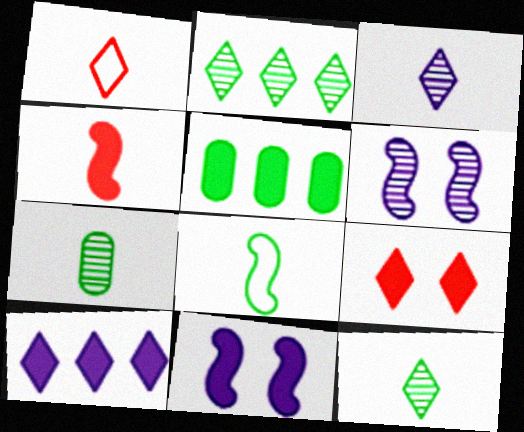[[1, 5, 6]]